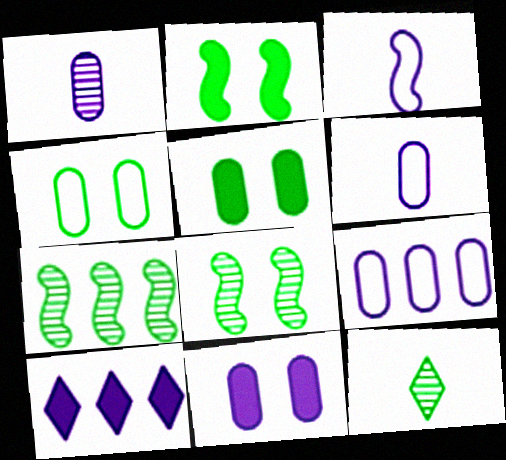[[1, 9, 11]]